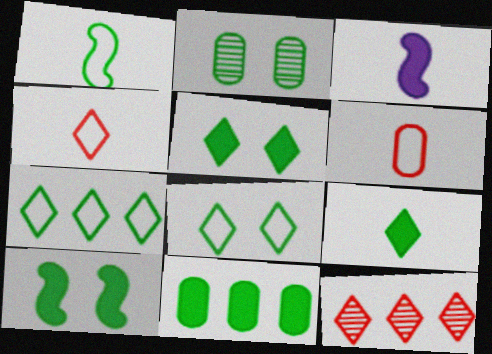[[2, 8, 10], 
[9, 10, 11]]